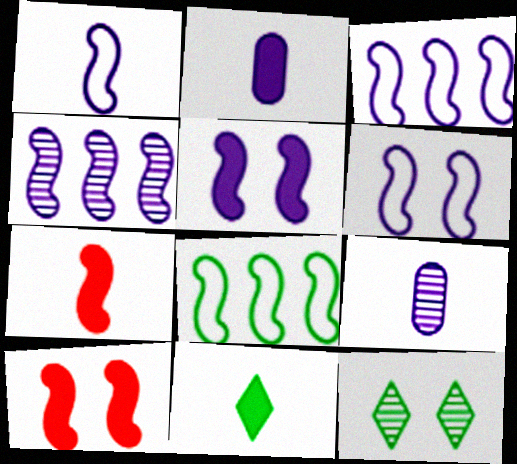[[1, 3, 6], 
[1, 4, 5], 
[2, 7, 11]]